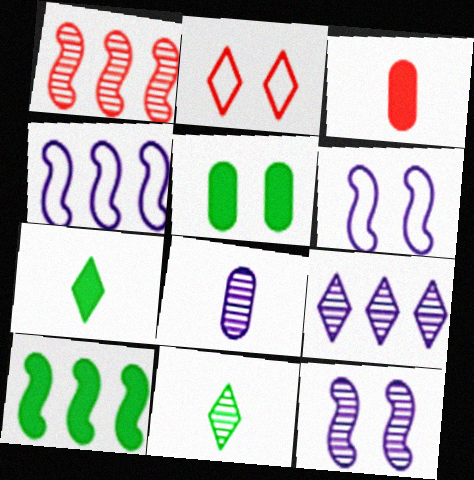[[1, 2, 3], 
[1, 4, 10], 
[2, 5, 12], 
[2, 7, 9], 
[2, 8, 10], 
[5, 7, 10], 
[8, 9, 12]]